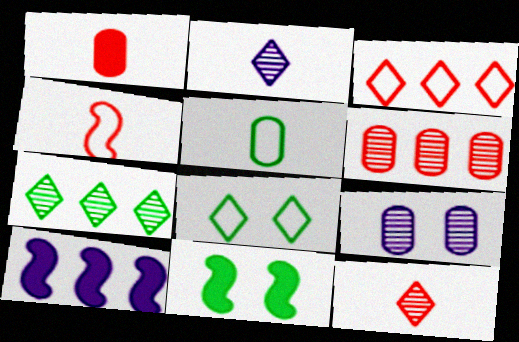[[1, 4, 12], 
[5, 7, 11]]